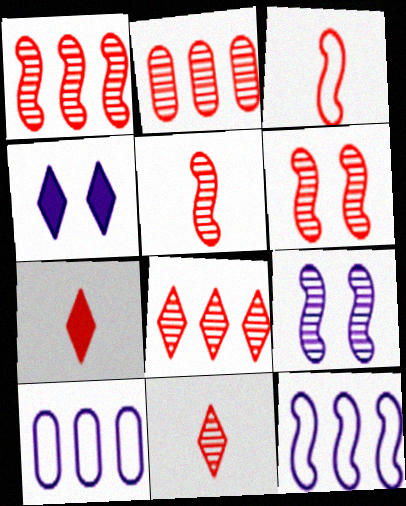[[1, 2, 8], 
[1, 5, 6], 
[2, 6, 11]]